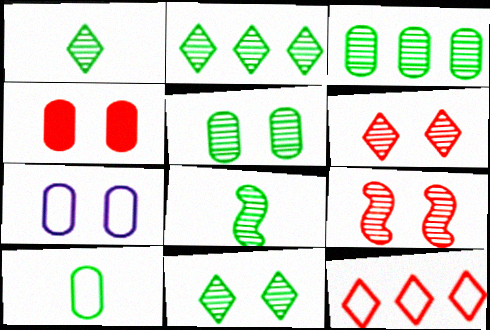[[1, 2, 11], 
[2, 5, 8], 
[3, 8, 11], 
[4, 5, 7]]